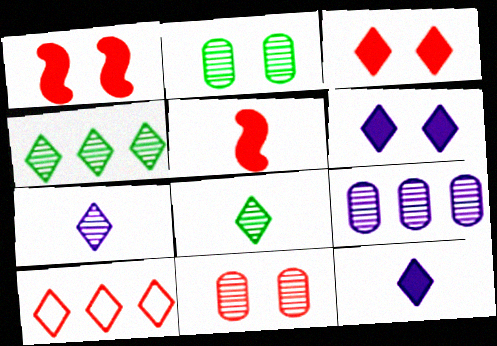[[5, 10, 11], 
[6, 8, 10]]